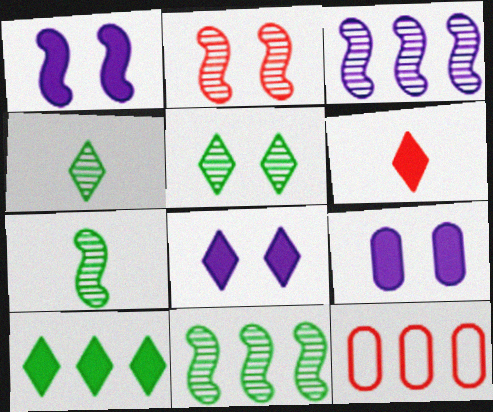[[1, 4, 12], 
[1, 8, 9], 
[2, 3, 7], 
[2, 6, 12], 
[3, 10, 12], 
[6, 8, 10], 
[7, 8, 12]]